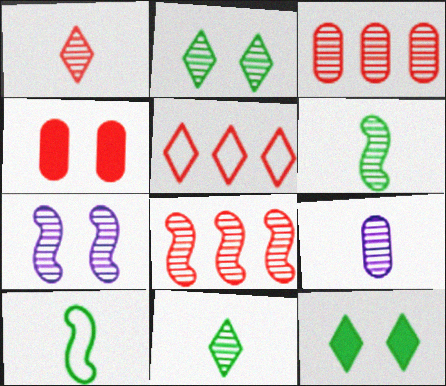[[1, 6, 9], 
[2, 8, 9], 
[3, 7, 11], 
[6, 7, 8]]